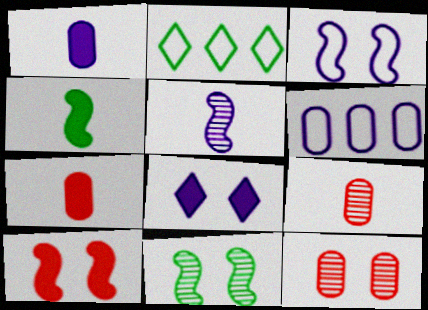[[3, 10, 11], 
[5, 6, 8]]